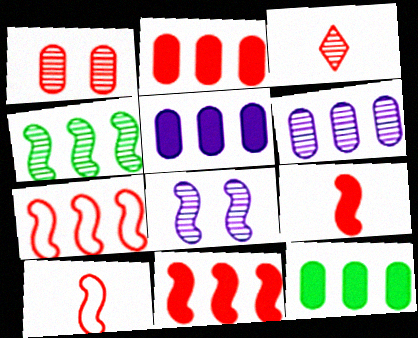[[2, 5, 12]]